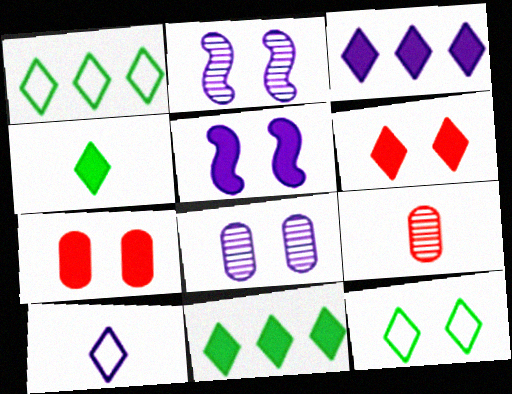[[1, 5, 9], 
[2, 7, 12], 
[3, 4, 6]]